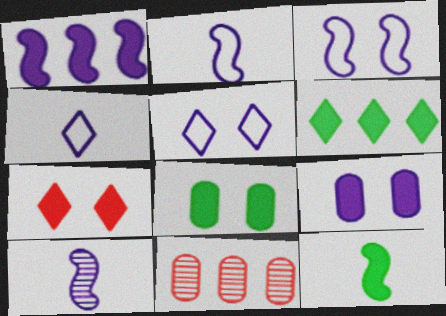[[1, 3, 10], 
[5, 11, 12], 
[6, 8, 12]]